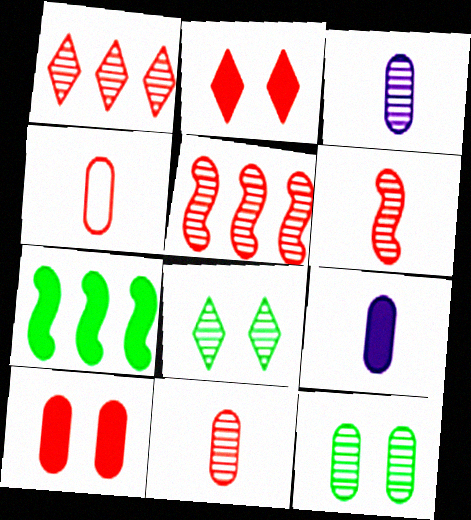[[2, 4, 5], 
[2, 7, 9], 
[3, 5, 8]]